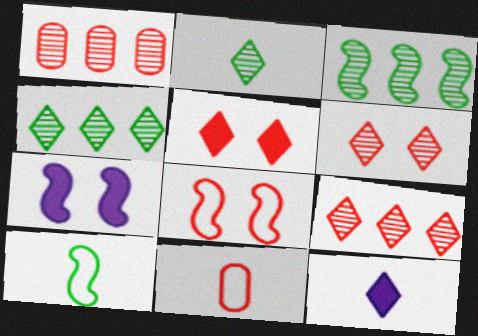[[4, 7, 11]]